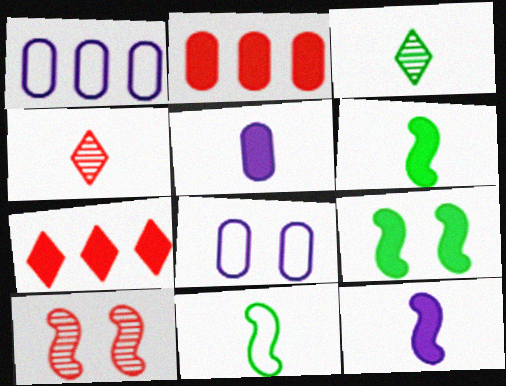[[1, 4, 9], 
[4, 5, 11], 
[5, 7, 9]]